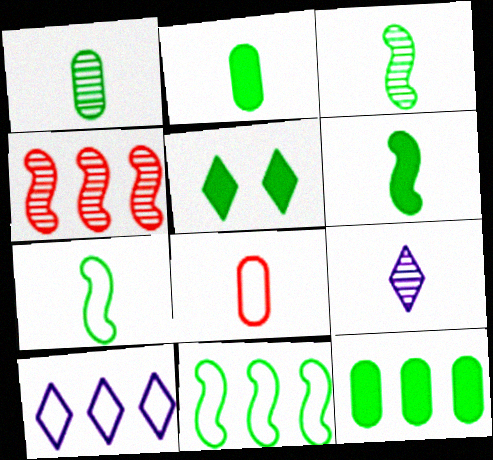[[1, 5, 11], 
[3, 6, 7], 
[4, 10, 12], 
[5, 6, 12], 
[6, 8, 9]]